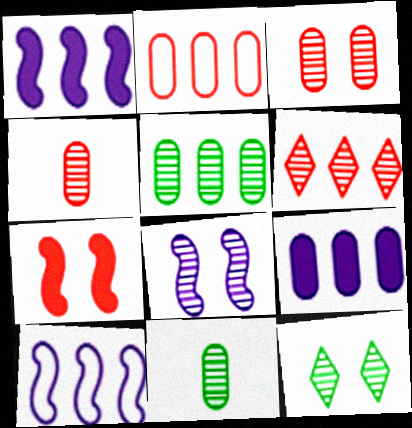[[2, 5, 9], 
[3, 8, 12], 
[6, 8, 11]]